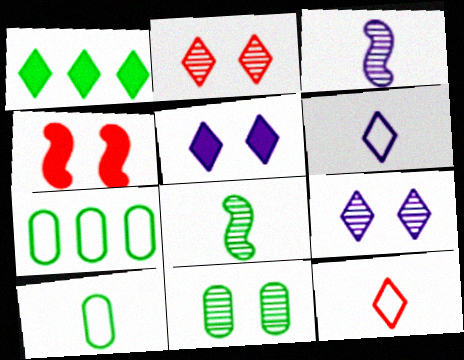[[1, 2, 6], 
[1, 9, 12]]